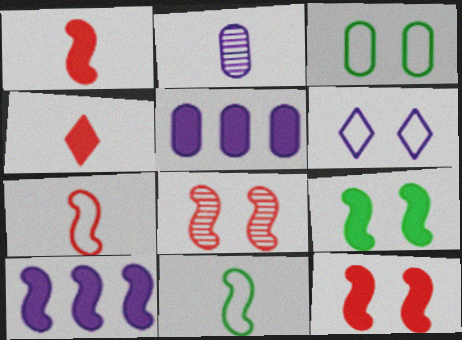[[1, 9, 10], 
[2, 4, 11], 
[2, 6, 10], 
[4, 5, 9], 
[8, 10, 11]]